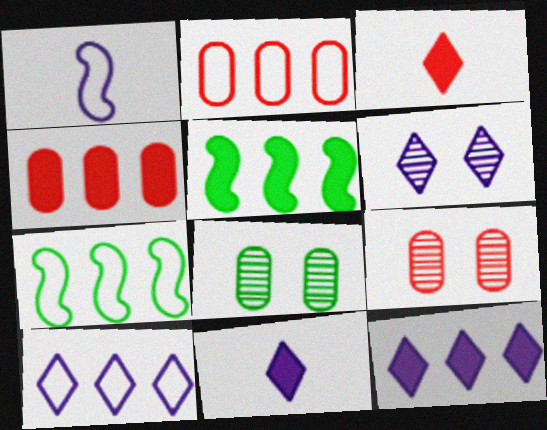[[2, 7, 10], 
[4, 5, 12], 
[6, 10, 11], 
[7, 9, 11]]